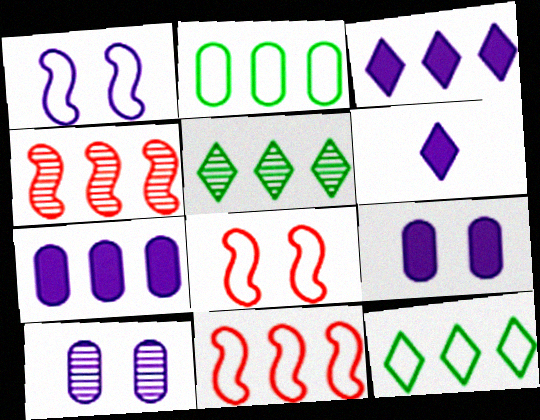[[2, 3, 4], 
[4, 7, 12], 
[5, 7, 11]]